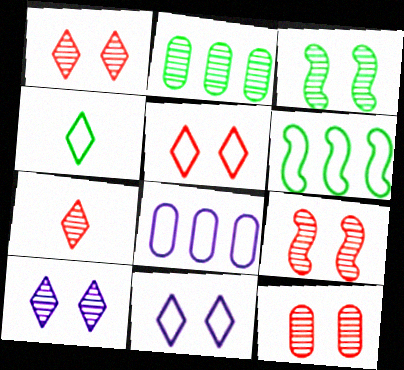[[1, 9, 12], 
[3, 10, 12]]